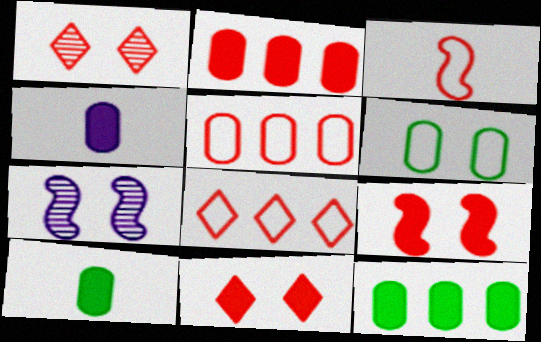[[1, 2, 3], 
[6, 7, 11], 
[7, 8, 10]]